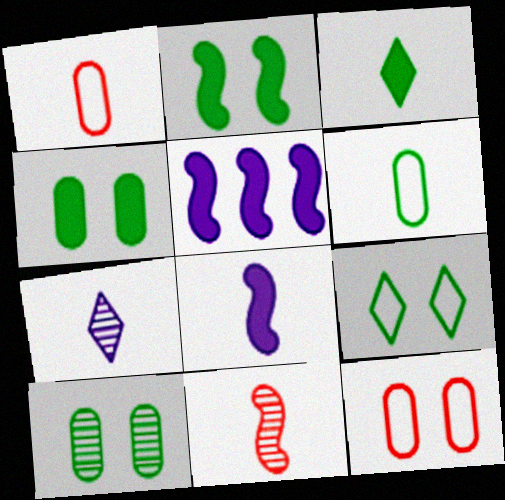[[2, 9, 10]]